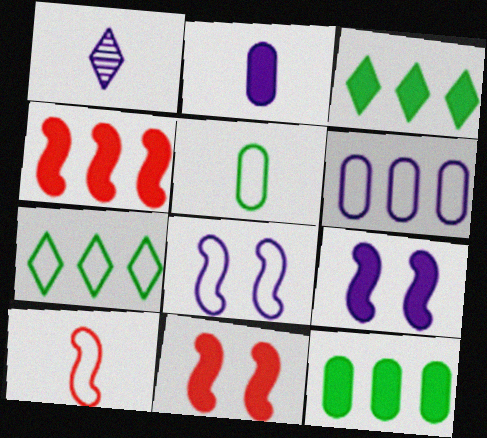[[1, 6, 9], 
[2, 3, 11]]